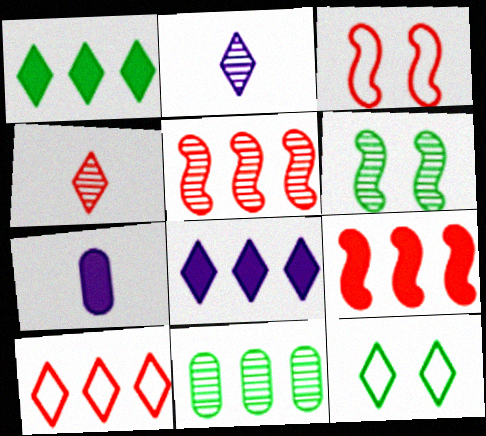[[4, 8, 12], 
[5, 7, 12], 
[6, 7, 10]]